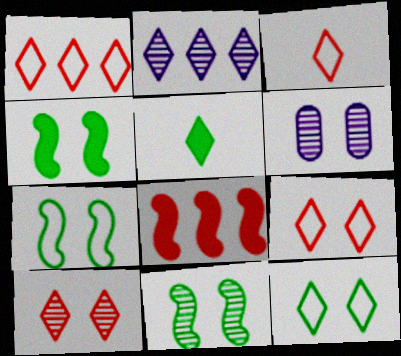[[1, 3, 9], 
[2, 5, 9], 
[4, 6, 9], 
[4, 7, 11], 
[6, 10, 11]]